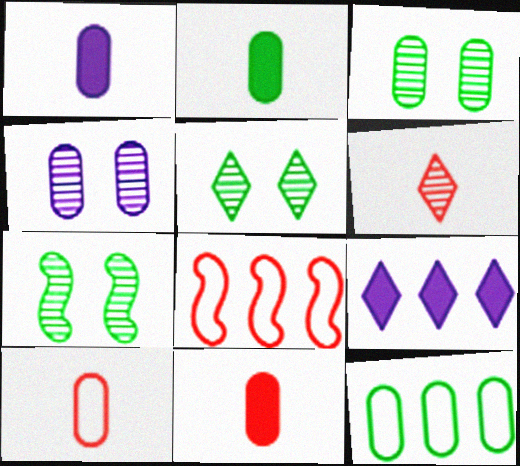[[1, 2, 11], 
[1, 5, 8], 
[2, 3, 12], 
[3, 5, 7], 
[4, 11, 12], 
[7, 9, 10]]